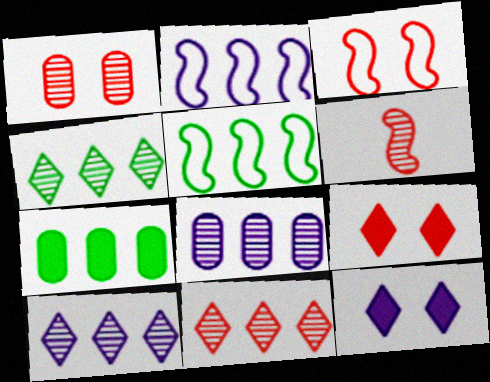[[1, 3, 9], 
[1, 6, 11], 
[2, 7, 11], 
[4, 5, 7], 
[4, 10, 11]]